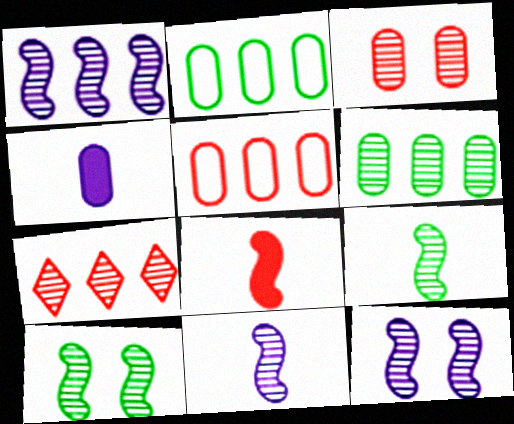[[1, 6, 7], 
[1, 11, 12], 
[2, 3, 4]]